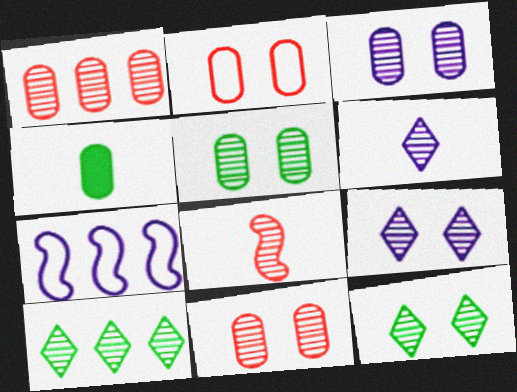[[3, 5, 11], 
[3, 8, 10]]